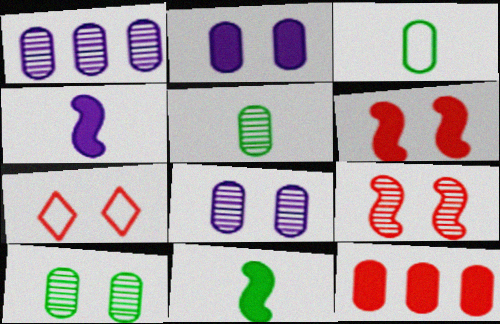[[1, 7, 11], 
[3, 8, 12]]